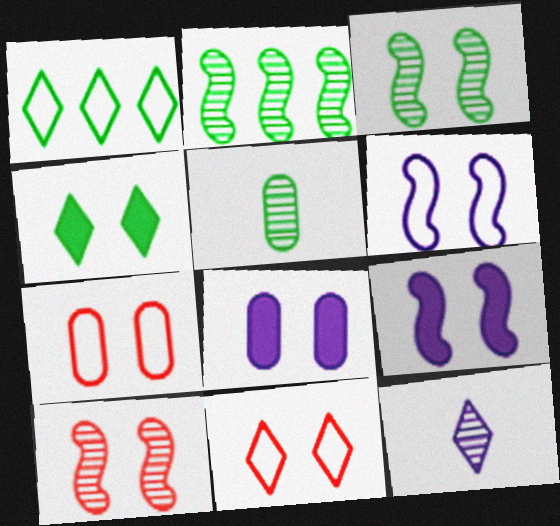[[3, 8, 11]]